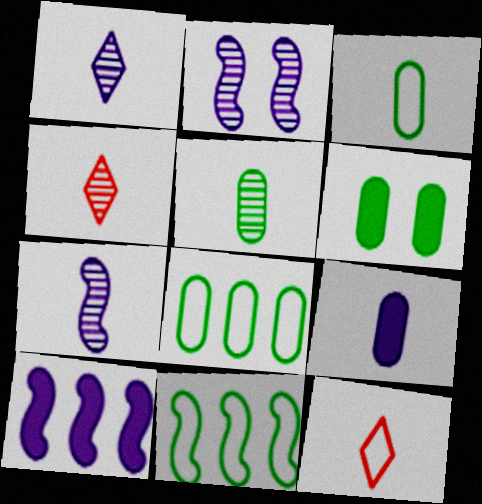[[4, 5, 7], 
[5, 6, 8]]